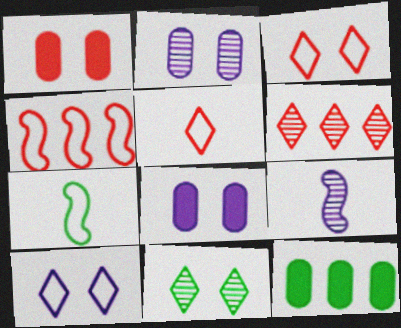[[3, 9, 12], 
[6, 7, 8], 
[7, 11, 12]]